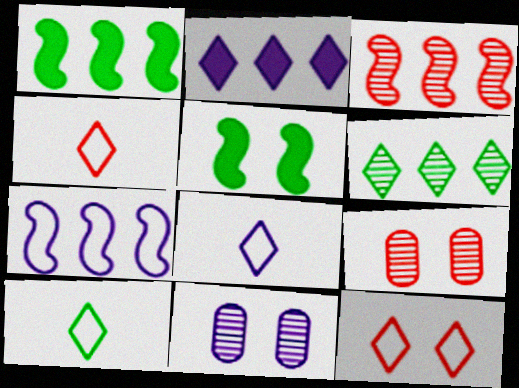[[1, 3, 7], 
[1, 4, 11], 
[1, 8, 9], 
[4, 8, 10], 
[5, 11, 12]]